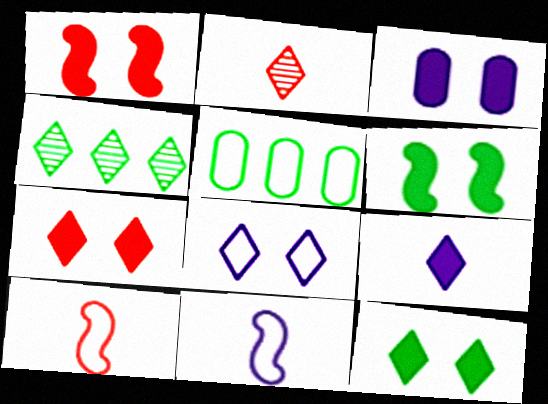[[1, 3, 12], 
[3, 4, 10], 
[3, 6, 7], 
[5, 8, 10]]